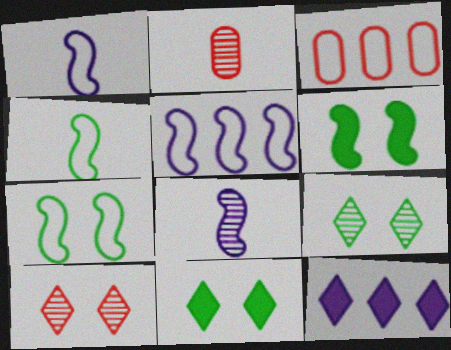[[2, 5, 11], 
[2, 7, 12], 
[3, 8, 11]]